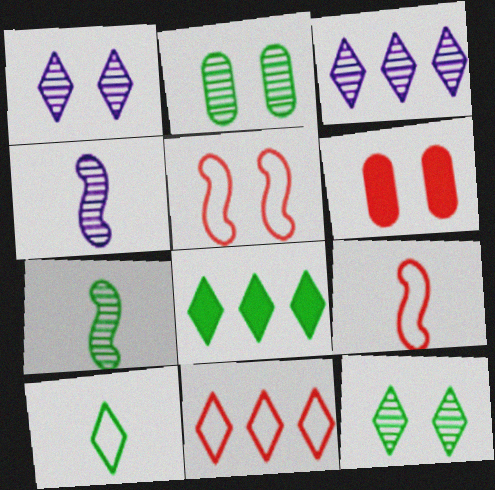[[3, 8, 11], 
[8, 10, 12]]